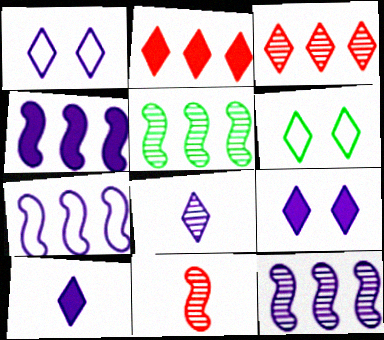[[2, 6, 8], 
[3, 6, 10], 
[4, 7, 12]]